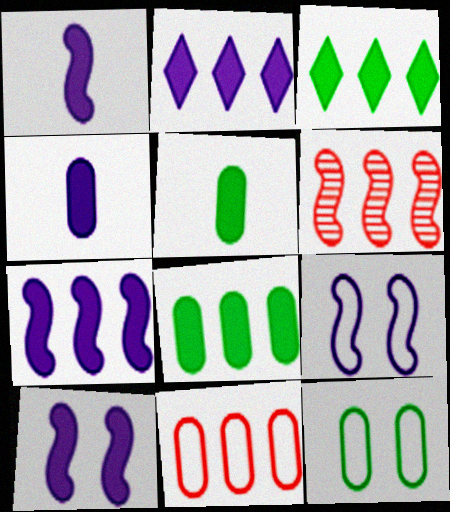[[1, 7, 10], 
[2, 4, 10]]